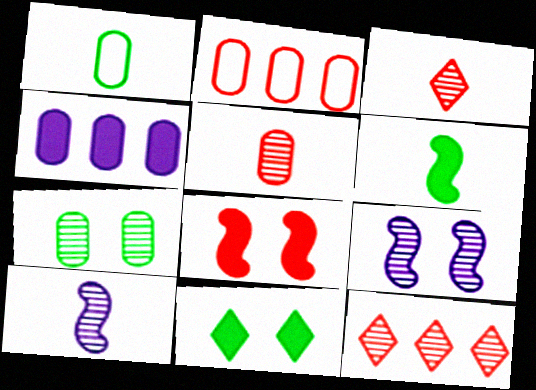[[2, 3, 8], 
[2, 10, 11], 
[7, 10, 12]]